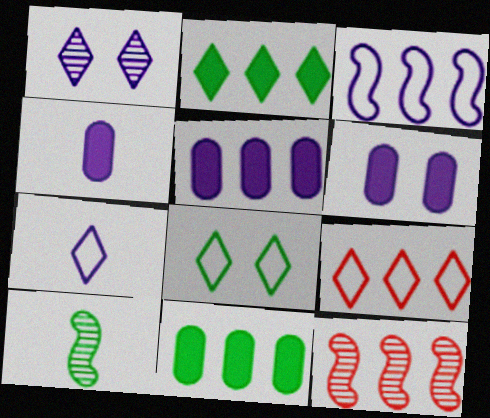[[1, 3, 4], 
[4, 5, 6], 
[4, 8, 12], 
[6, 9, 10], 
[7, 8, 9], 
[8, 10, 11]]